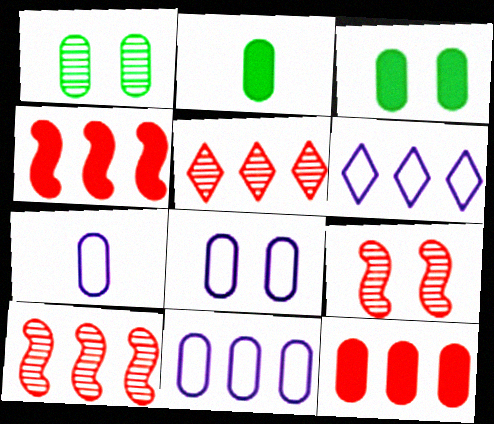[[1, 7, 12], 
[2, 6, 9], 
[7, 8, 11]]